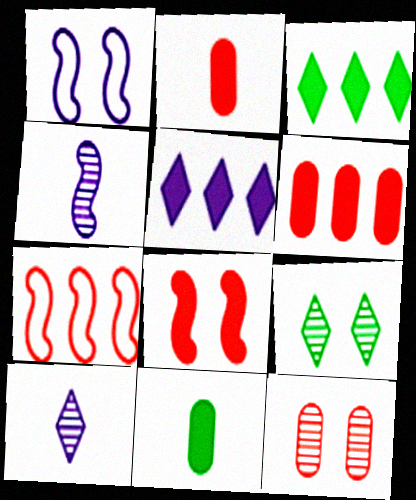[[5, 8, 11]]